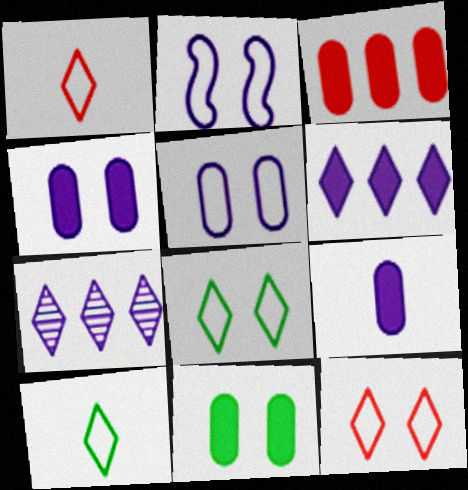[[2, 7, 9], 
[3, 9, 11]]